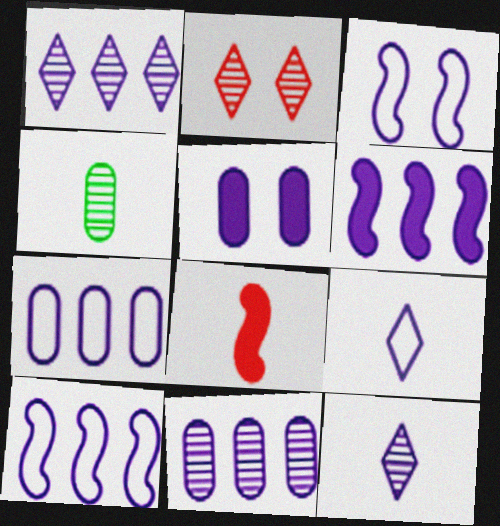[[1, 6, 7], 
[3, 7, 9], 
[4, 8, 9], 
[5, 10, 12]]